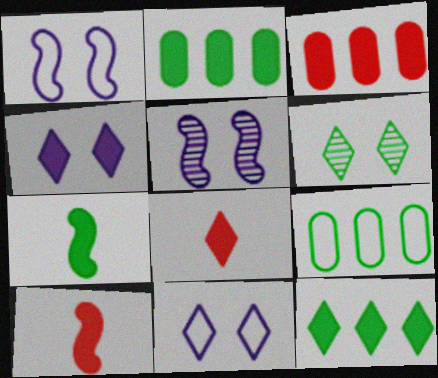[[2, 4, 10], 
[3, 4, 7], 
[4, 8, 12], 
[5, 8, 9], 
[6, 7, 9]]